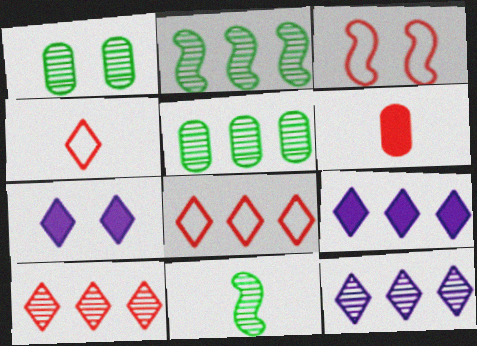[[1, 3, 7], 
[3, 6, 10]]